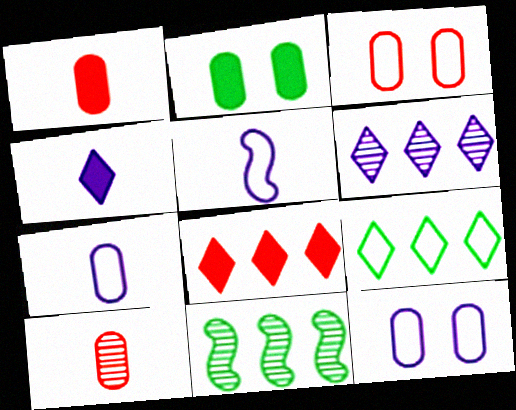[[3, 4, 11], 
[3, 5, 9], 
[6, 8, 9]]